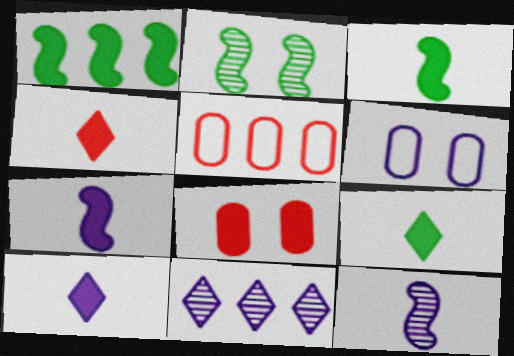[[1, 5, 11], 
[1, 8, 10], 
[2, 5, 10], 
[4, 9, 10], 
[6, 7, 11]]